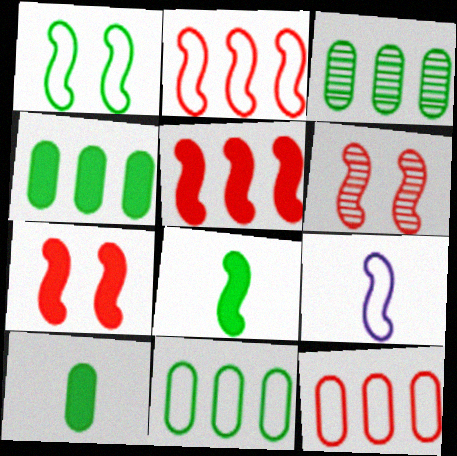[[1, 2, 9], 
[3, 4, 11]]